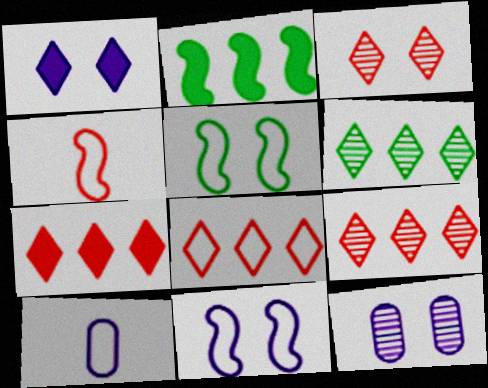[[1, 11, 12], 
[2, 3, 10], 
[5, 8, 10], 
[7, 8, 9]]